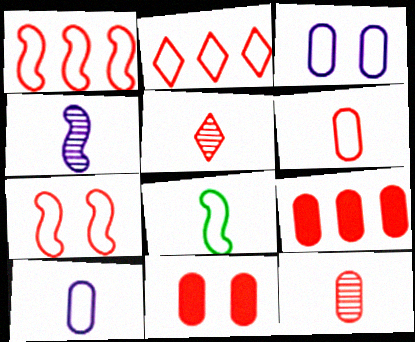[[1, 5, 11], 
[2, 3, 8], 
[2, 6, 7], 
[5, 7, 9]]